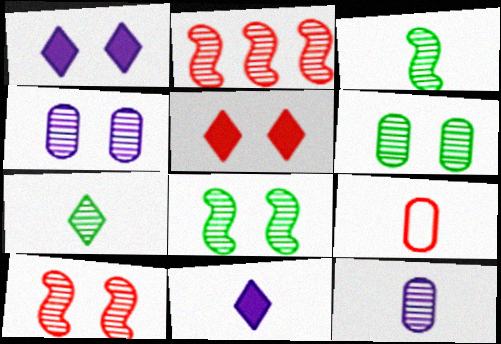[[2, 4, 7], 
[2, 5, 9], 
[3, 9, 11]]